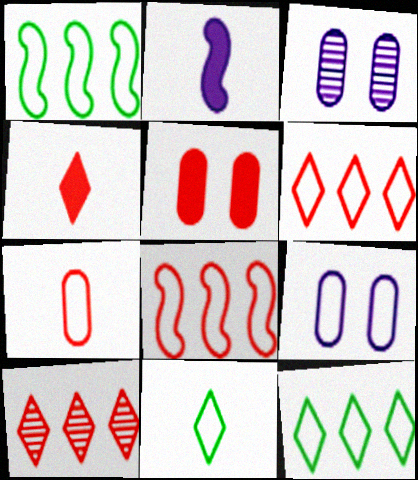[[1, 3, 4], 
[8, 9, 11]]